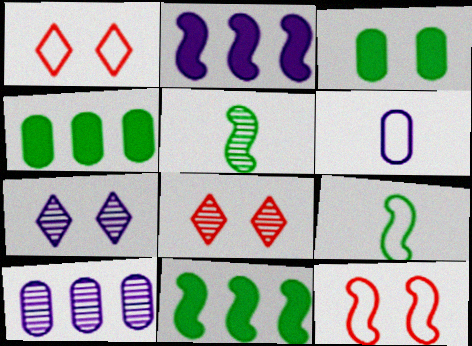[[2, 5, 12], 
[2, 6, 7], 
[3, 7, 12], 
[5, 8, 10], 
[6, 8, 11]]